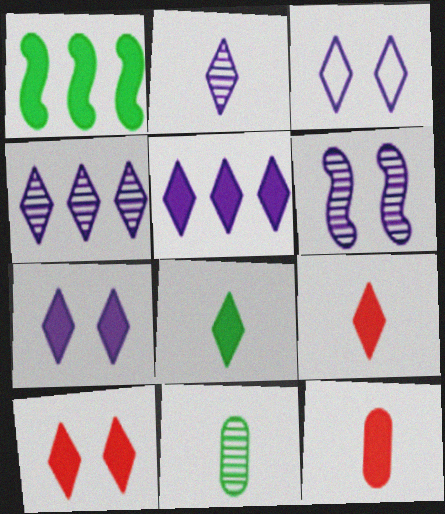[[1, 7, 12], 
[2, 3, 5], 
[5, 8, 10]]